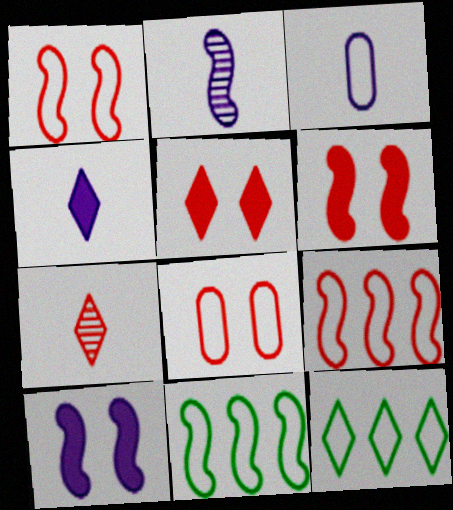[[1, 3, 12], 
[2, 3, 4], 
[2, 6, 11]]